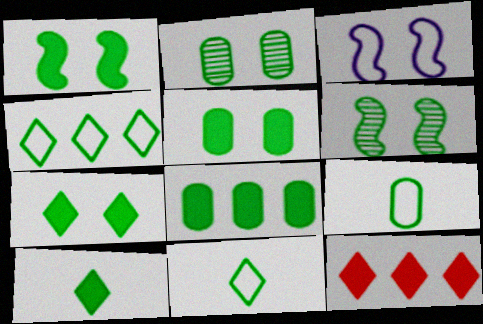[[1, 5, 7], 
[1, 8, 10], 
[2, 8, 9], 
[6, 8, 11]]